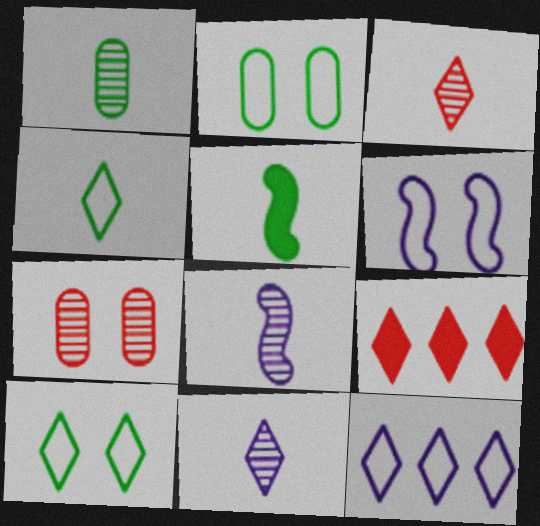[[1, 3, 8], 
[1, 4, 5], 
[1, 6, 9], 
[2, 8, 9], 
[5, 7, 12], 
[9, 10, 11]]